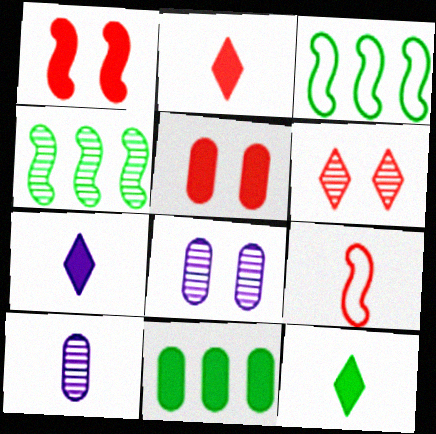[[1, 7, 11], 
[2, 3, 8], 
[2, 7, 12], 
[4, 6, 10], 
[9, 10, 12]]